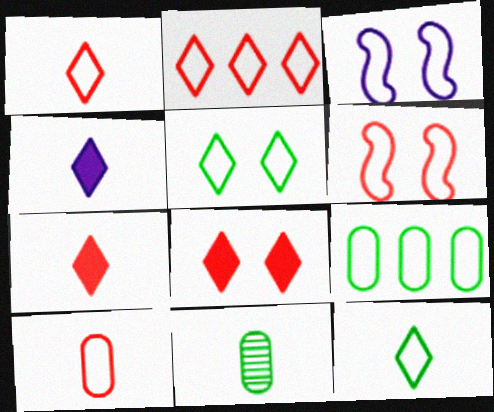[[1, 3, 9], 
[2, 6, 10]]